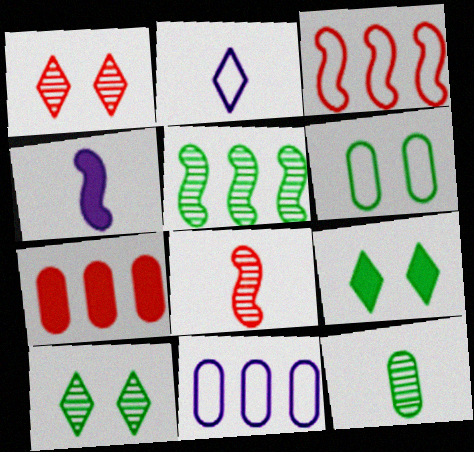[[2, 3, 6], 
[4, 7, 9], 
[5, 10, 12], 
[8, 9, 11]]